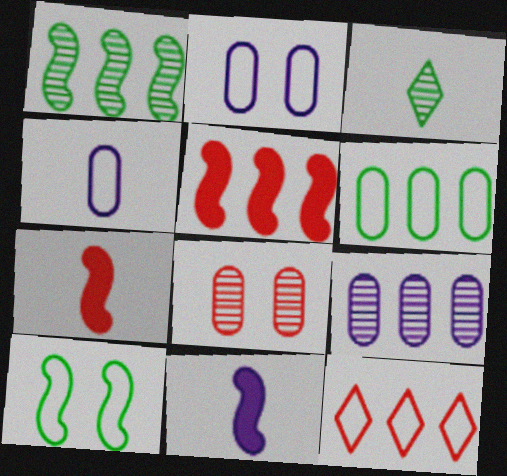[[2, 3, 5], 
[3, 4, 7], 
[4, 10, 12], 
[7, 8, 12]]